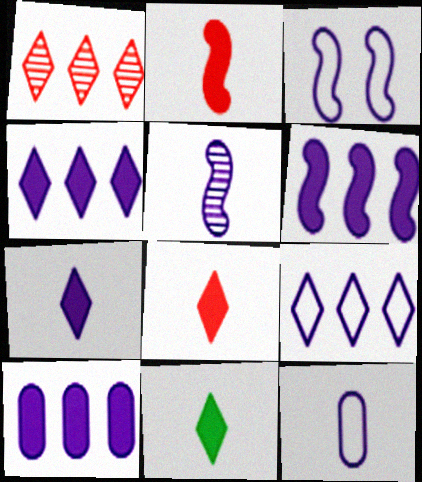[[3, 5, 6], 
[3, 9, 12], 
[4, 6, 10], 
[5, 7, 12], 
[7, 8, 11]]